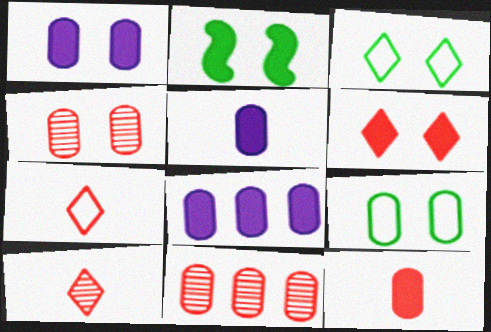[[1, 2, 6], 
[1, 4, 9], 
[1, 5, 8], 
[5, 9, 11]]